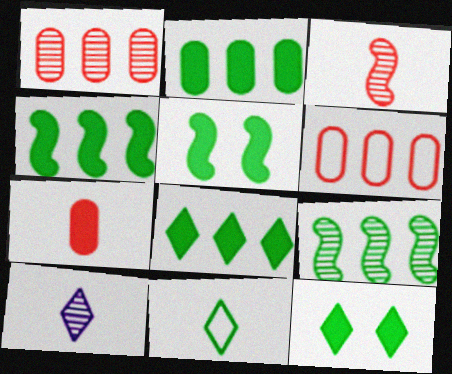[[2, 4, 8], 
[5, 6, 10]]